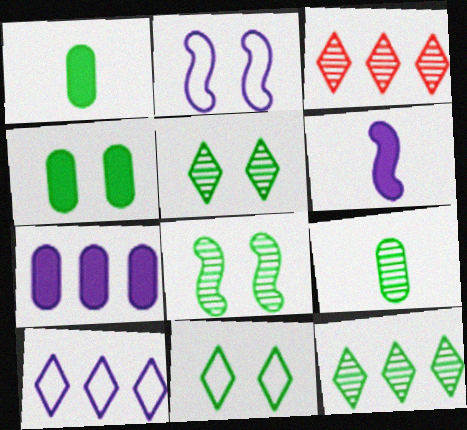[[1, 2, 3], 
[4, 8, 11], 
[8, 9, 12]]